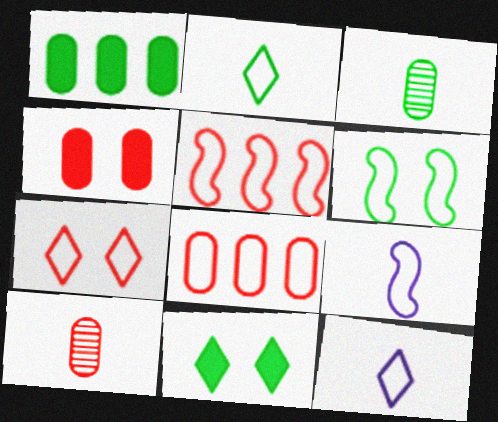[[4, 8, 10], 
[5, 6, 9], 
[6, 8, 12]]